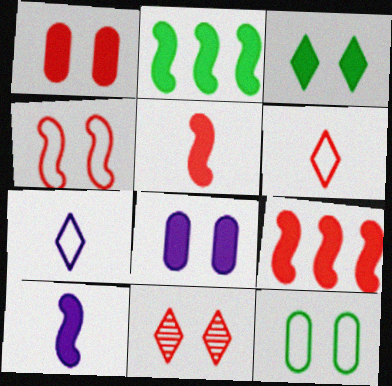[[1, 4, 11]]